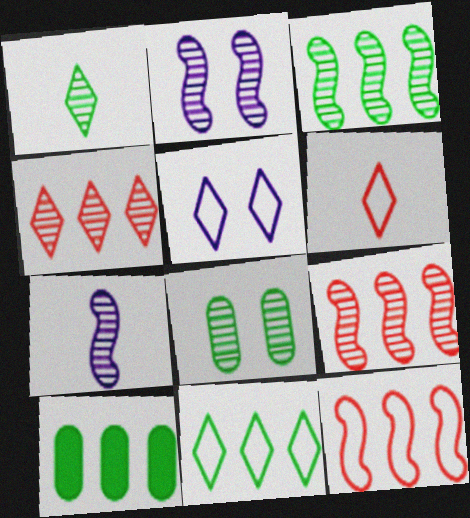[[1, 3, 8], 
[2, 6, 10], 
[3, 10, 11], 
[4, 7, 8], 
[5, 6, 11]]